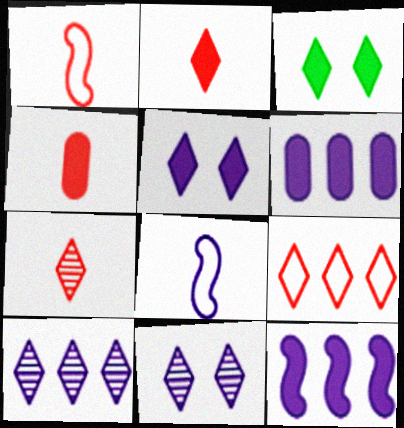[[1, 4, 7], 
[3, 4, 12], 
[6, 8, 11]]